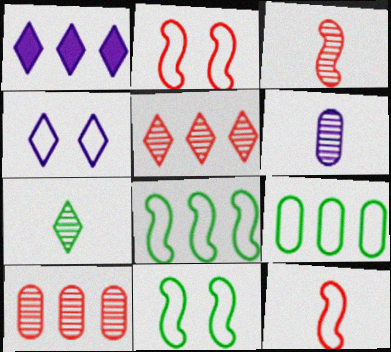[[1, 8, 10], 
[3, 6, 7], 
[4, 9, 12]]